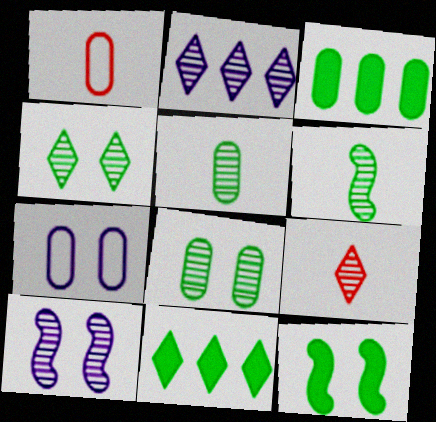[[1, 2, 12], 
[1, 10, 11], 
[2, 4, 9]]